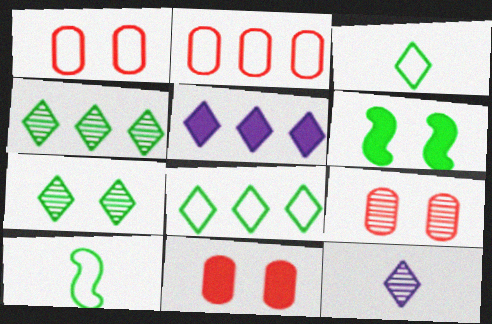[[1, 9, 11], 
[2, 6, 12], 
[5, 9, 10]]